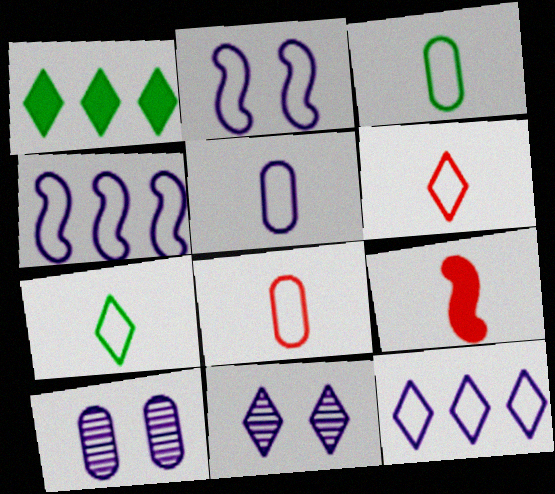[[1, 6, 11], 
[2, 5, 12], 
[3, 5, 8]]